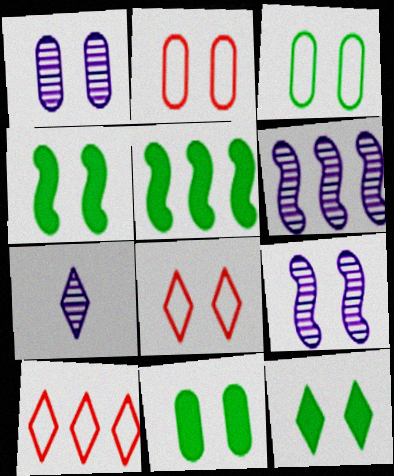[[1, 2, 11], 
[1, 4, 8], 
[1, 6, 7], 
[2, 5, 7], 
[2, 9, 12], 
[4, 11, 12], 
[7, 10, 12], 
[8, 9, 11]]